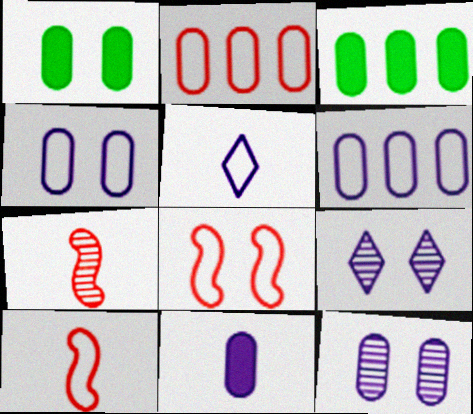[[1, 8, 9], 
[3, 9, 10], 
[6, 11, 12]]